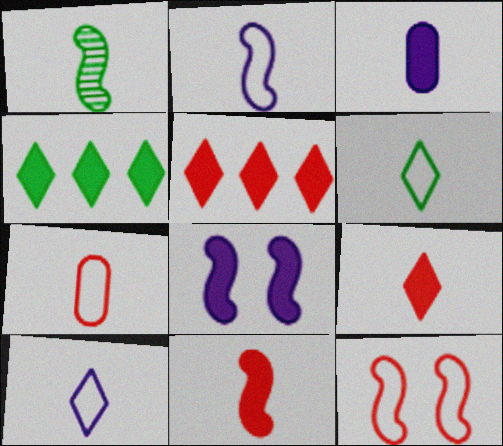[[1, 2, 11], 
[2, 6, 7]]